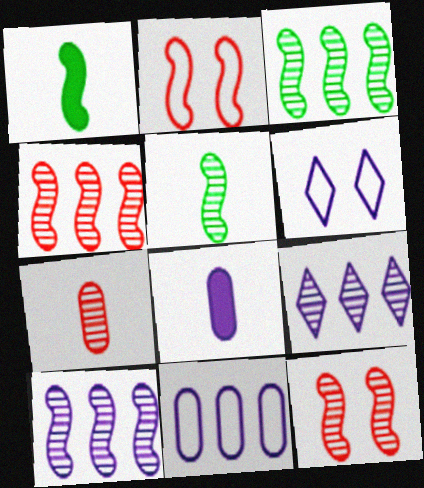[[1, 2, 10], 
[3, 4, 10], 
[5, 10, 12], 
[6, 8, 10]]